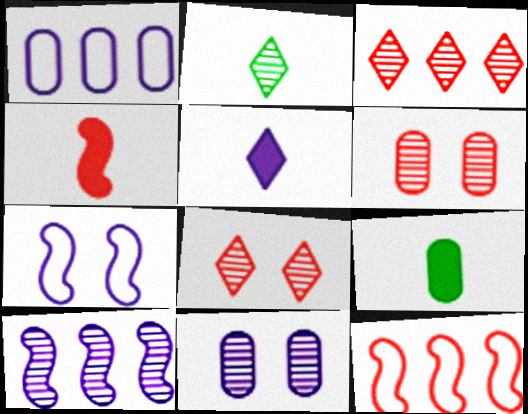[[1, 6, 9], 
[2, 6, 10], 
[3, 7, 9], 
[4, 5, 9]]